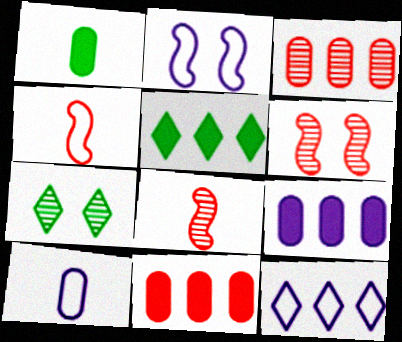[[1, 6, 12], 
[2, 10, 12], 
[4, 7, 9], 
[5, 6, 10]]